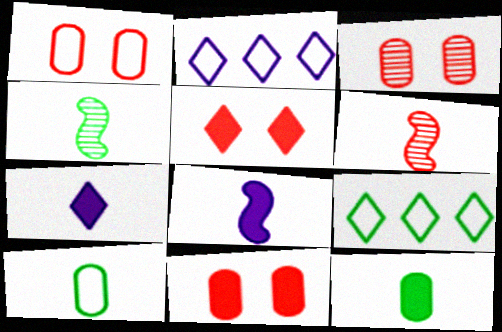[[1, 3, 11], 
[2, 4, 11], 
[3, 8, 9], 
[6, 7, 10]]